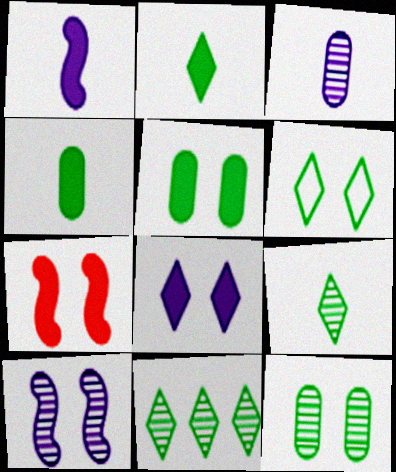[[2, 6, 11], 
[5, 7, 8]]